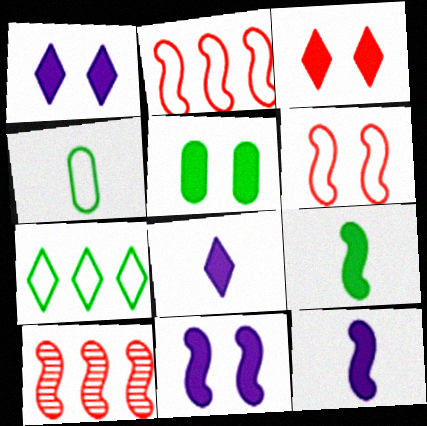[[1, 4, 10], 
[3, 5, 11]]